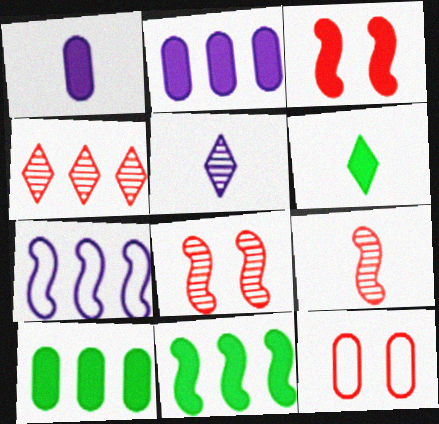[[2, 3, 6], 
[4, 7, 10], 
[5, 11, 12]]